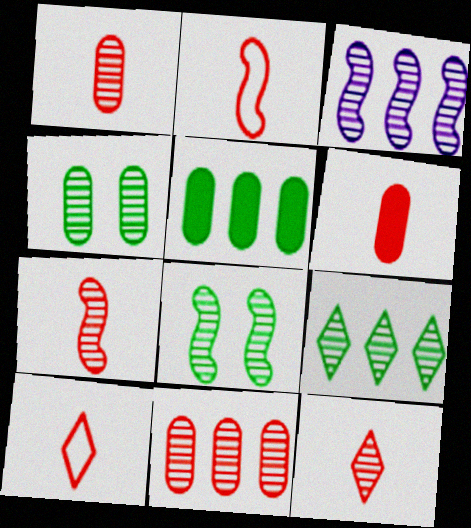[[1, 7, 12], 
[2, 6, 12], 
[3, 4, 12], 
[3, 7, 8], 
[3, 9, 11], 
[6, 7, 10]]